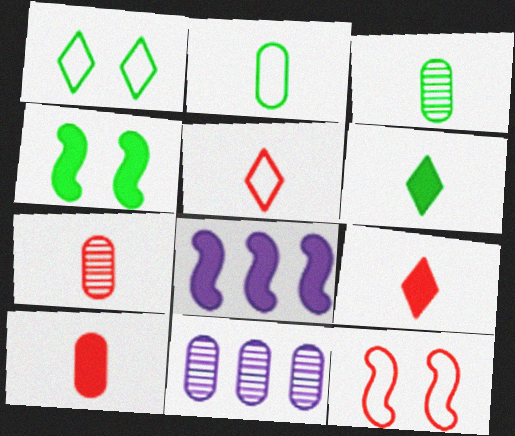[[1, 7, 8], 
[4, 5, 11], 
[6, 11, 12]]